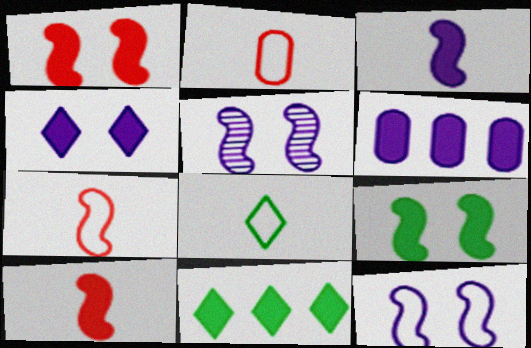[[2, 5, 11], 
[3, 4, 6]]